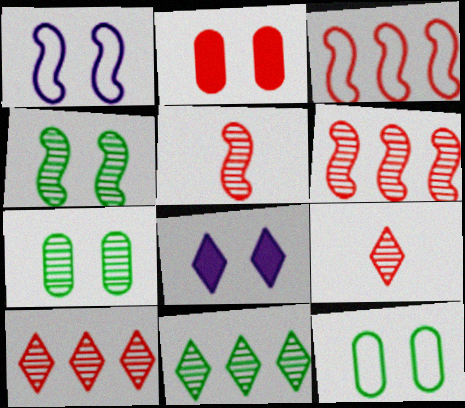[[2, 3, 9]]